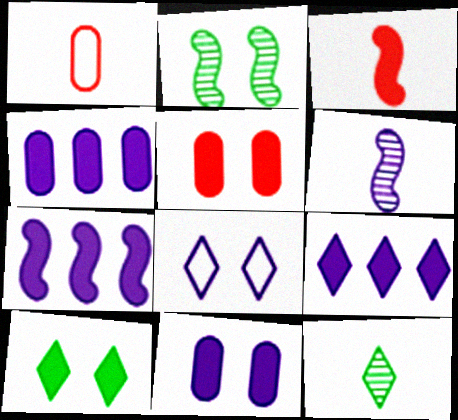[[1, 2, 9], 
[2, 5, 8], 
[3, 4, 10], 
[4, 6, 8], 
[4, 7, 9]]